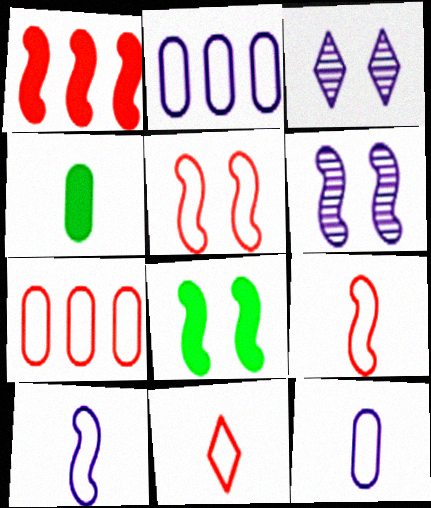[[5, 6, 8], 
[5, 7, 11]]